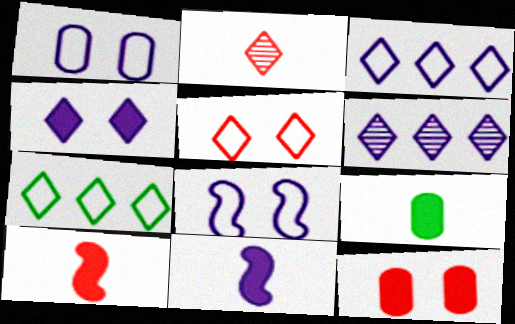[[1, 6, 11], 
[2, 4, 7]]